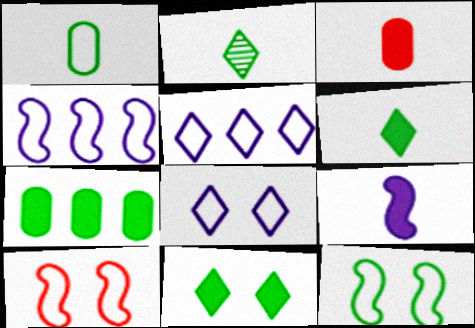[[1, 5, 10], 
[2, 7, 12], 
[3, 6, 9]]